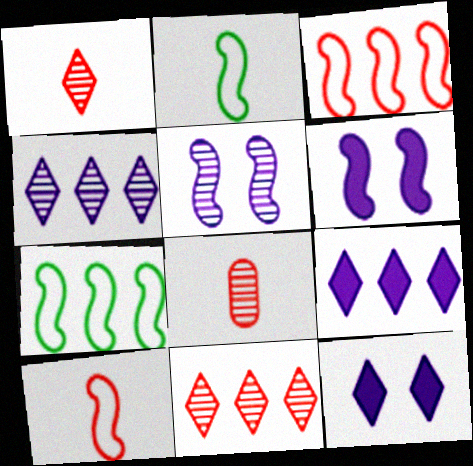[[7, 8, 12]]